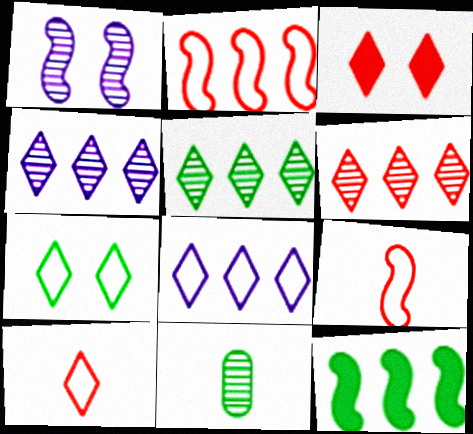[[1, 6, 11], 
[1, 9, 12], 
[3, 6, 10], 
[4, 5, 6], 
[7, 8, 10], 
[7, 11, 12]]